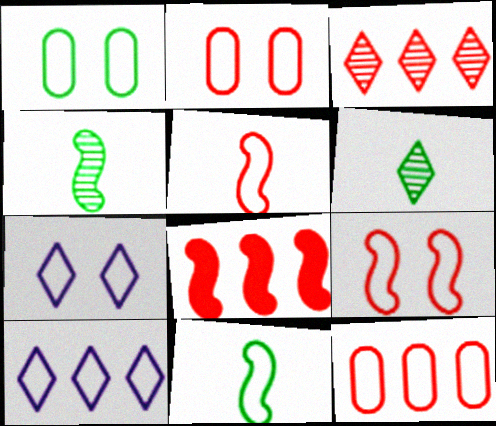[[1, 5, 10], 
[1, 7, 9], 
[2, 10, 11], 
[3, 8, 12], 
[7, 11, 12]]